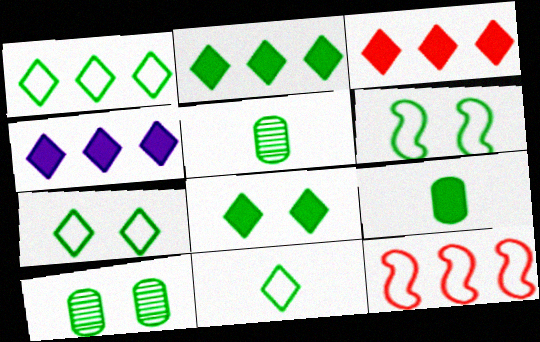[[1, 7, 11], 
[2, 3, 4], 
[2, 5, 6], 
[6, 8, 10]]